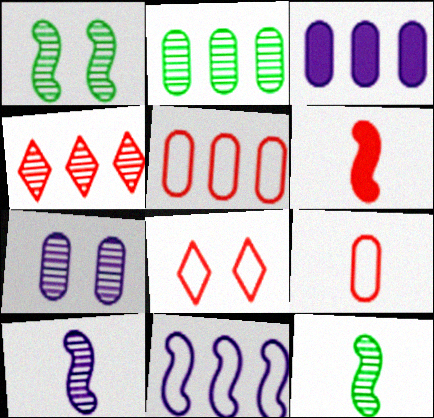[[1, 6, 11], 
[2, 3, 5], 
[3, 8, 12], 
[4, 7, 12]]